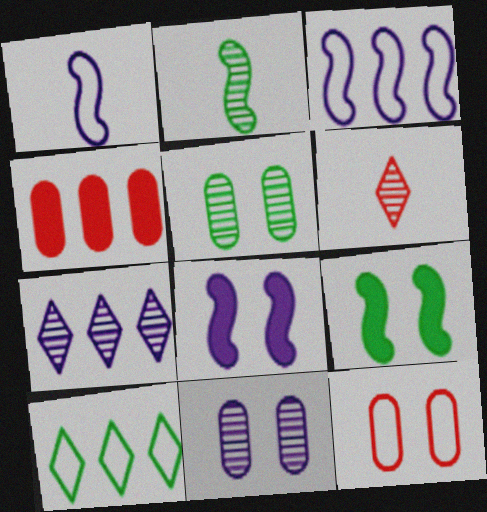[[1, 10, 12]]